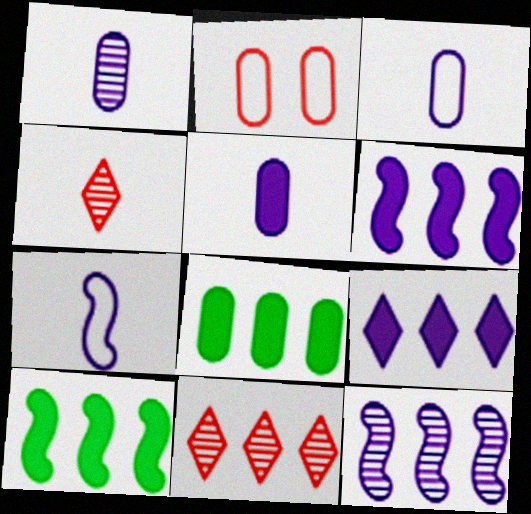[[1, 2, 8], 
[1, 3, 5]]